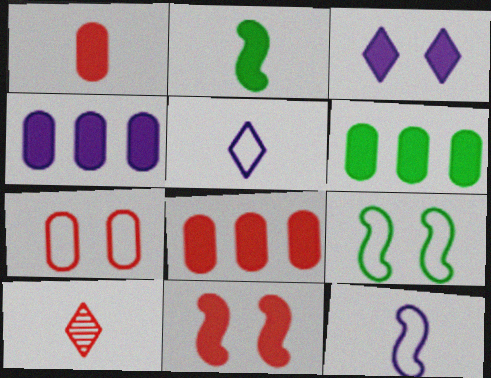[[2, 3, 8], 
[4, 6, 8], 
[4, 9, 10]]